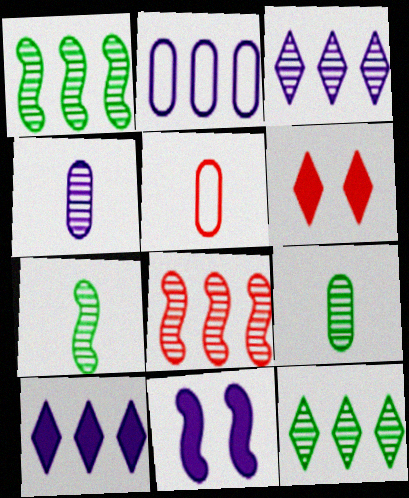[[2, 6, 7], 
[5, 6, 8], 
[5, 11, 12]]